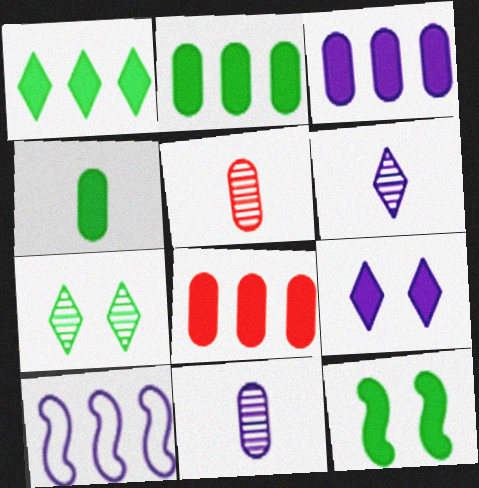[[1, 4, 12], 
[2, 3, 8], 
[9, 10, 11]]